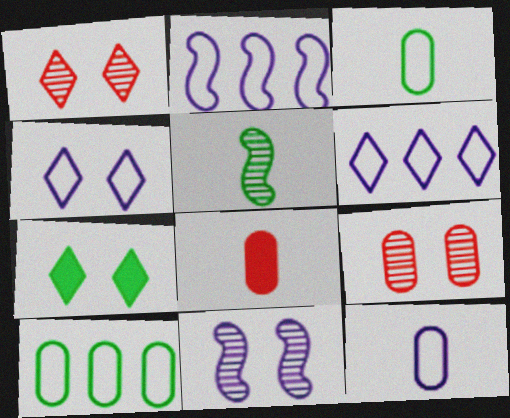[[1, 4, 7], 
[2, 4, 12], 
[5, 7, 10]]